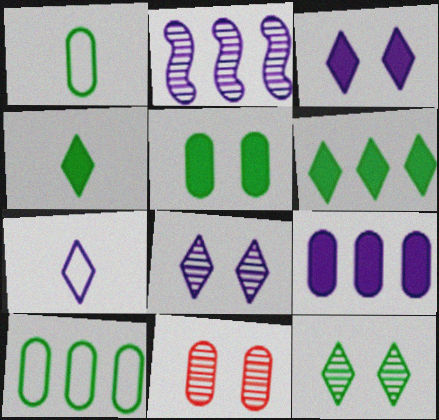[[1, 9, 11]]